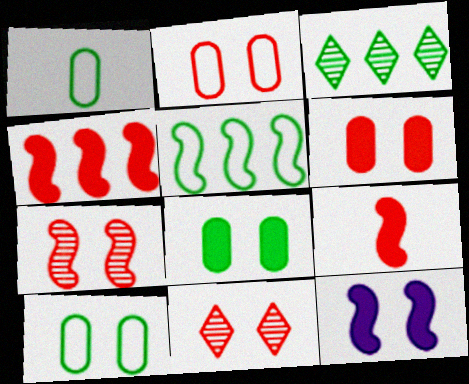[[10, 11, 12]]